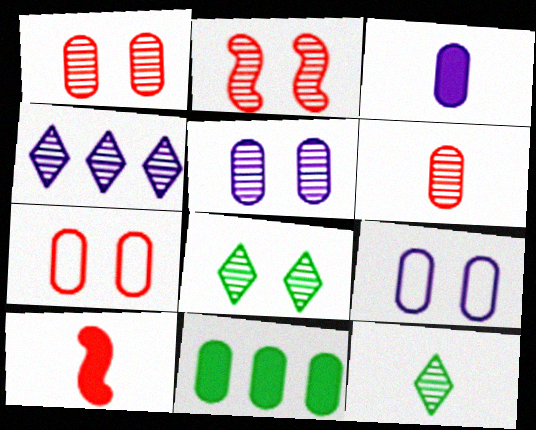[[2, 5, 8], 
[6, 9, 11]]